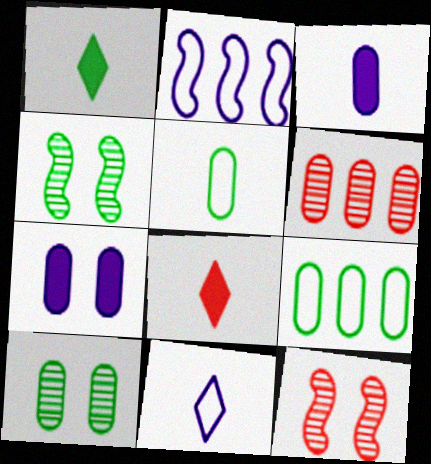[[1, 4, 9], 
[2, 8, 10], 
[5, 6, 7]]